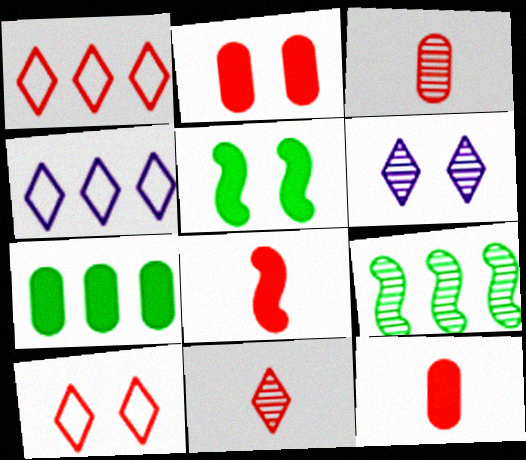[[3, 4, 5], 
[3, 6, 9]]